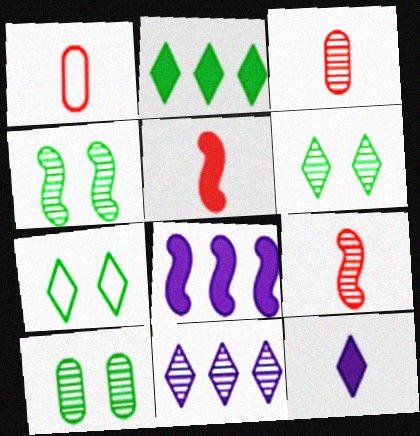[[1, 6, 8], 
[3, 4, 11], 
[3, 7, 8], 
[4, 6, 10], 
[9, 10, 11]]